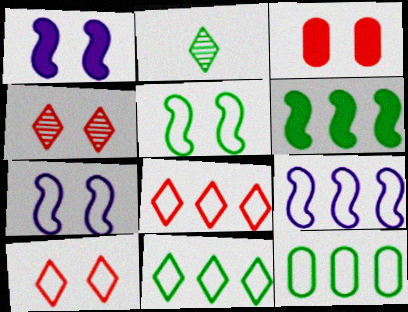[[2, 3, 9], 
[8, 9, 12]]